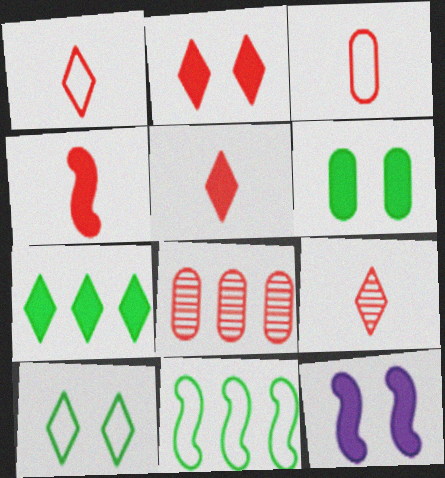[[1, 5, 9], 
[2, 6, 12], 
[3, 4, 9]]